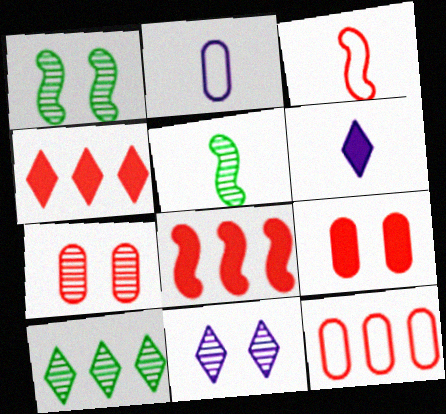[[1, 2, 4], 
[1, 6, 12], 
[1, 7, 11], 
[3, 4, 7]]